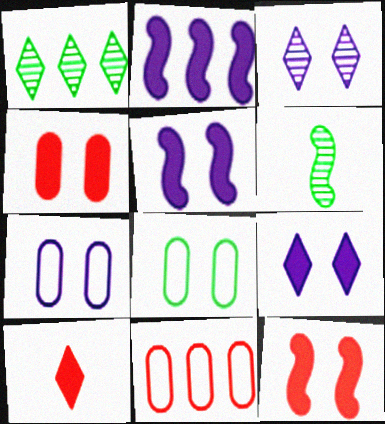[[1, 2, 11], 
[3, 5, 7], 
[3, 8, 12], 
[6, 9, 11]]